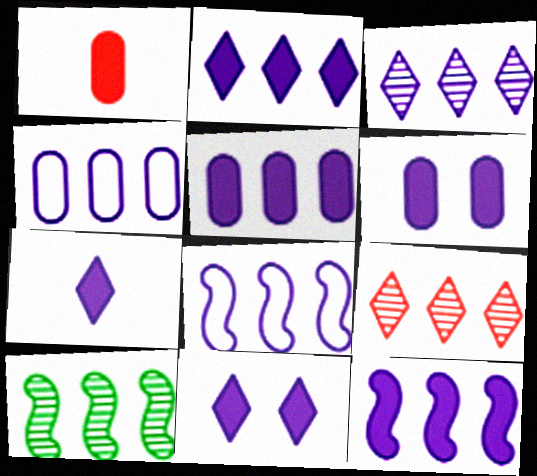[[2, 5, 12], 
[2, 7, 11], 
[3, 4, 12], 
[3, 5, 8], 
[6, 7, 12]]